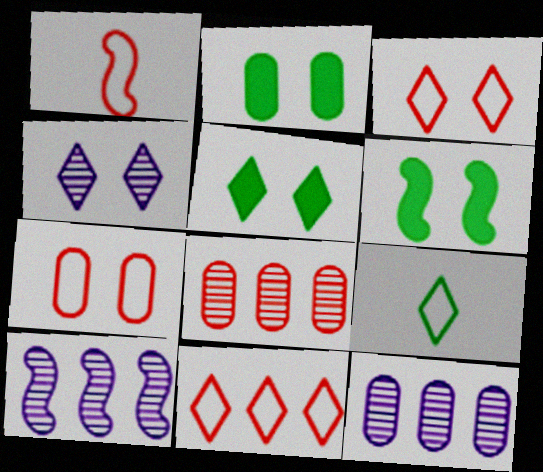[[1, 5, 12], 
[1, 6, 10], 
[1, 7, 11], 
[2, 5, 6], 
[3, 4, 5], 
[4, 6, 7]]